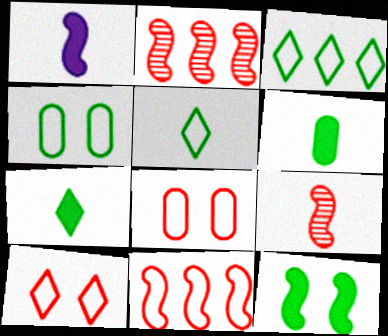[]